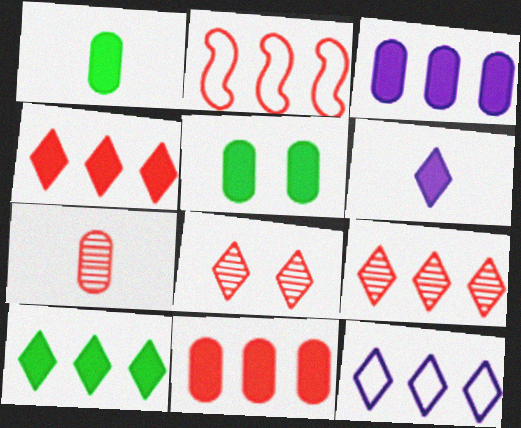[[2, 9, 11], 
[9, 10, 12]]